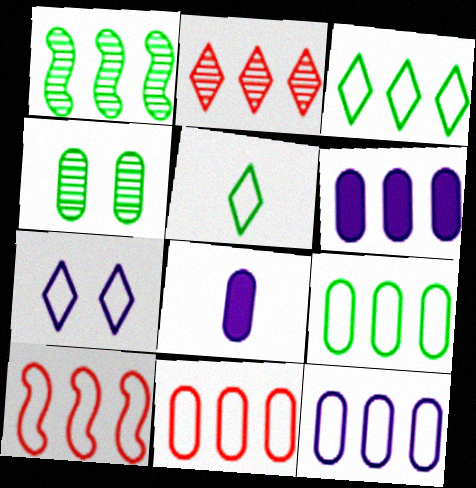[[3, 10, 12], 
[4, 8, 11], 
[9, 11, 12]]